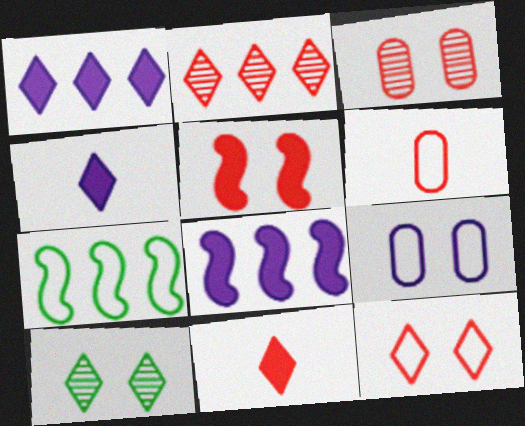[[2, 5, 6], 
[2, 11, 12], 
[3, 4, 7], 
[3, 5, 12], 
[5, 9, 10], 
[6, 8, 10]]